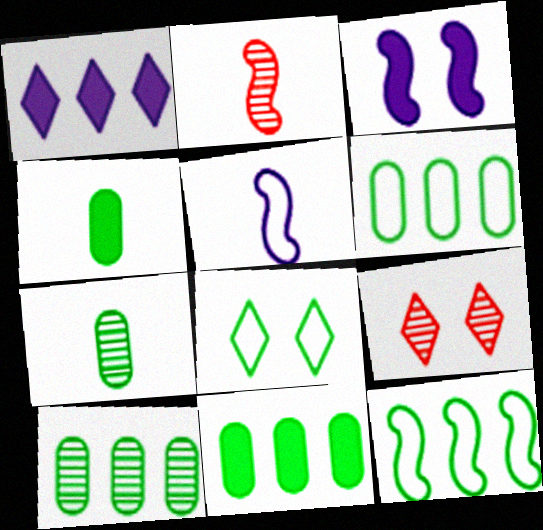[[2, 3, 12], 
[5, 9, 11], 
[6, 10, 11]]